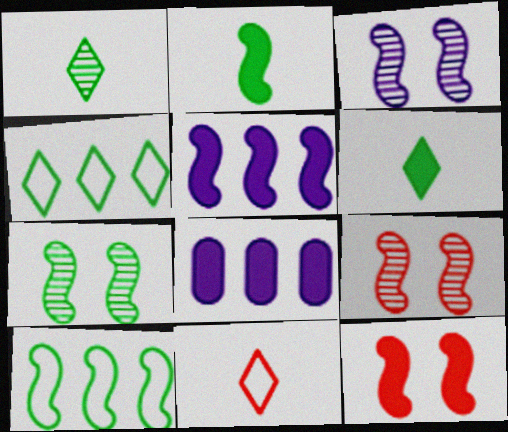[[2, 5, 12], 
[2, 7, 10], 
[3, 7, 9], 
[6, 8, 12], 
[7, 8, 11]]